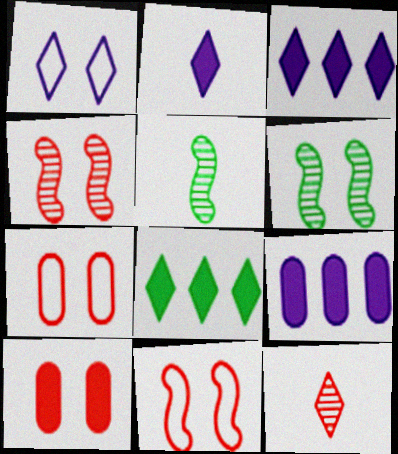[[1, 6, 10], 
[1, 8, 12], 
[3, 5, 7]]